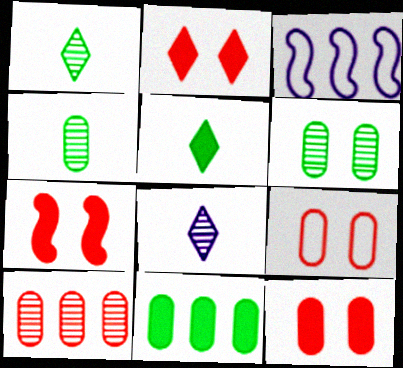[[1, 3, 12], 
[2, 3, 4], 
[2, 7, 12]]